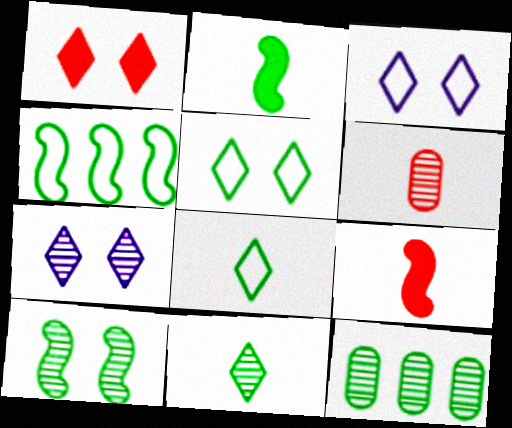[[1, 5, 7], 
[2, 4, 10], 
[2, 5, 12], 
[3, 9, 12], 
[10, 11, 12]]